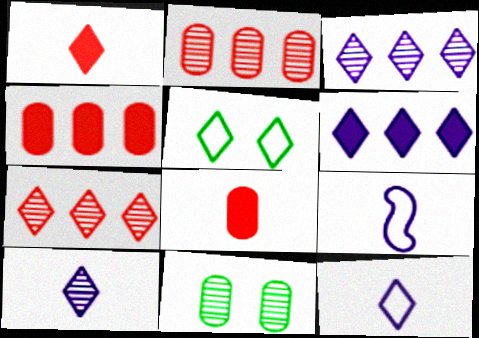[[1, 3, 5]]